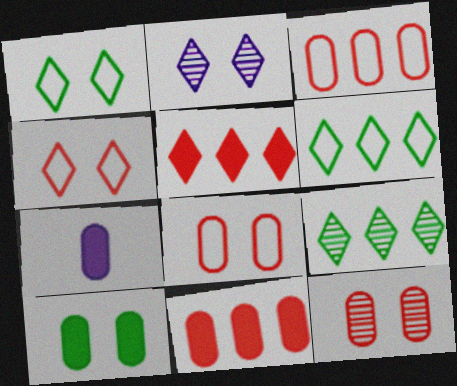[[7, 10, 11]]